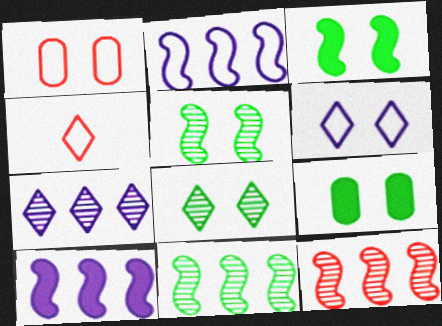[]